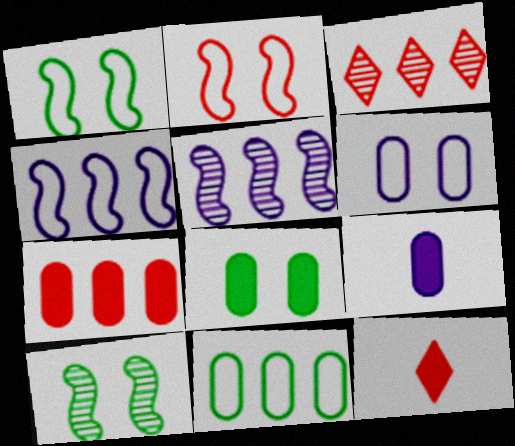[[1, 3, 9], 
[7, 8, 9]]